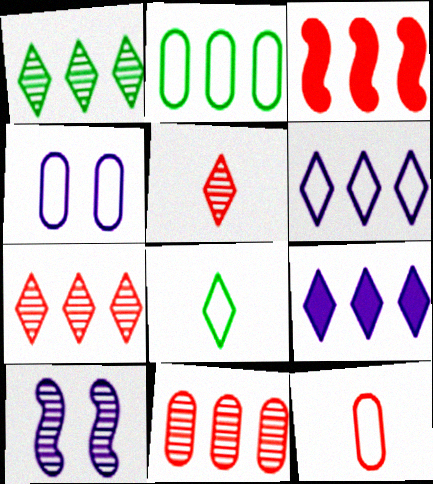[[2, 4, 12]]